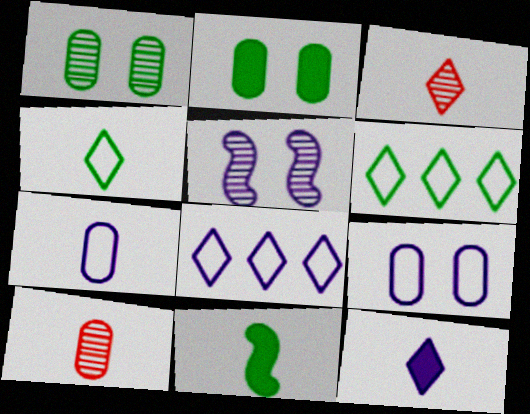[[1, 6, 11], 
[3, 4, 12], 
[3, 7, 11]]